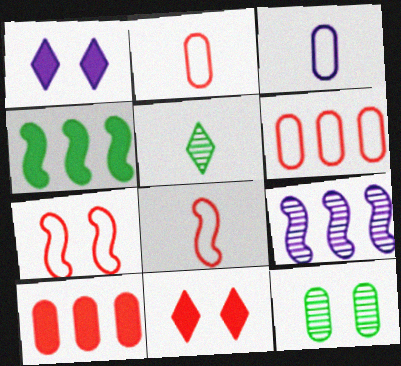[[1, 3, 9], 
[1, 7, 12], 
[3, 10, 12]]